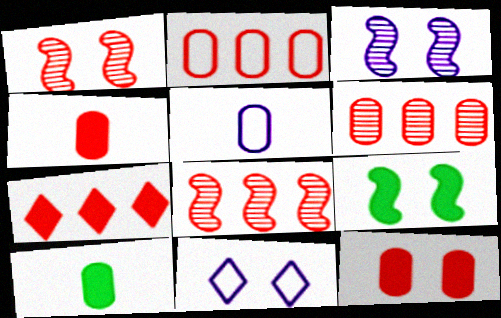[[2, 7, 8], 
[8, 10, 11]]